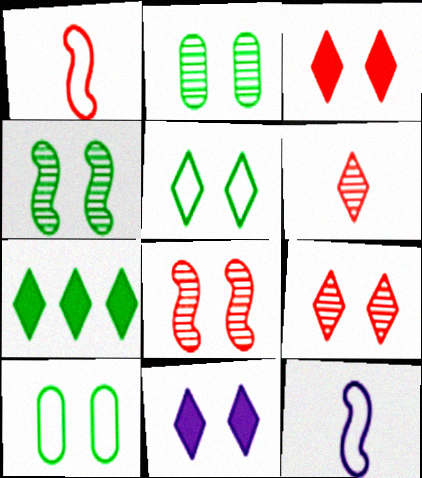[[5, 9, 11], 
[8, 10, 11]]